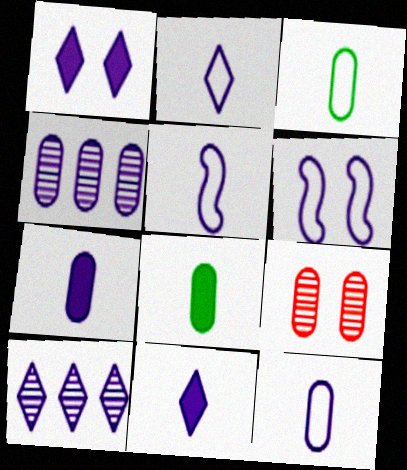[[1, 2, 10], 
[1, 4, 5], 
[2, 5, 12], 
[4, 6, 11], 
[6, 7, 10]]